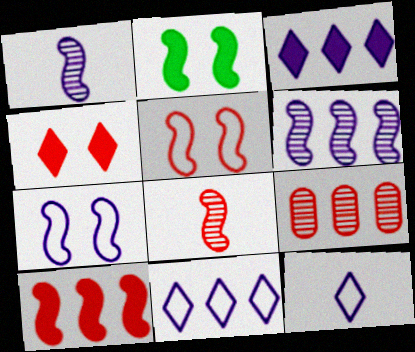[[2, 9, 12], 
[5, 8, 10]]